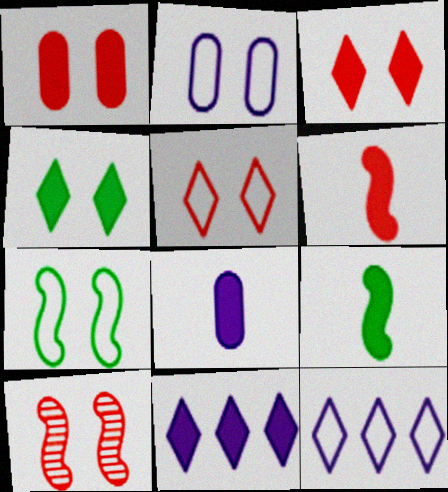[[1, 5, 10], 
[1, 9, 11], 
[2, 4, 10], 
[2, 5, 7]]